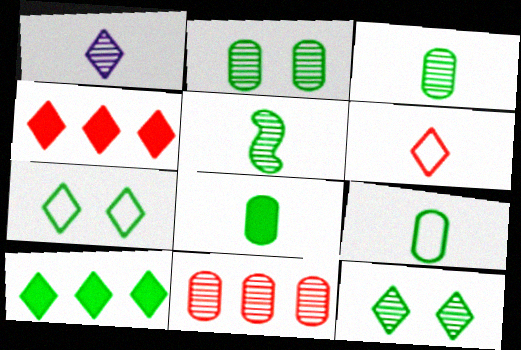[[1, 4, 7], 
[3, 8, 9]]